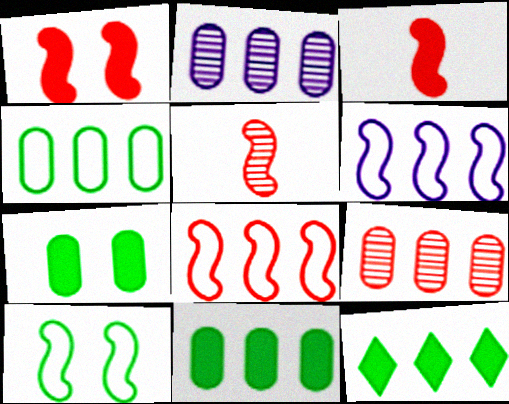[[1, 5, 8], 
[2, 8, 12], 
[6, 9, 12]]